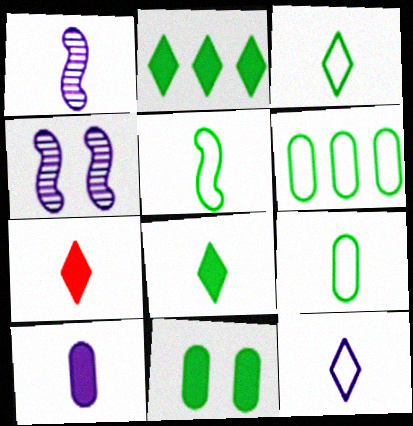[[1, 7, 9], 
[1, 10, 12], 
[3, 5, 9], 
[4, 6, 7]]